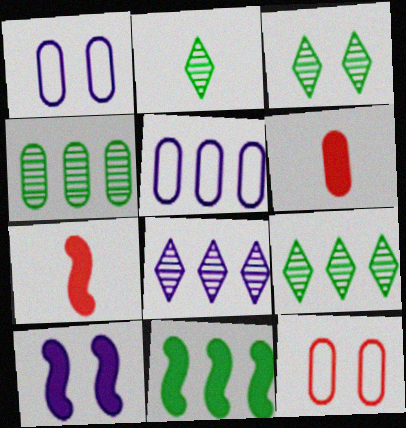[[1, 4, 6], 
[1, 7, 9], 
[2, 3, 9], 
[3, 5, 7], 
[3, 10, 12], 
[7, 10, 11]]